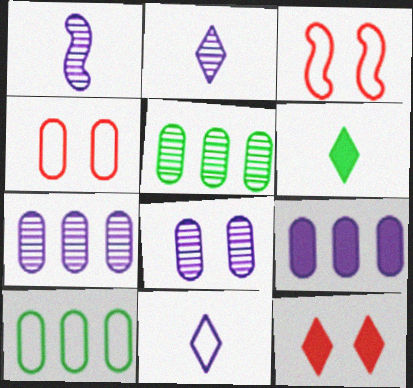[[1, 10, 12], 
[3, 6, 7], 
[3, 10, 11]]